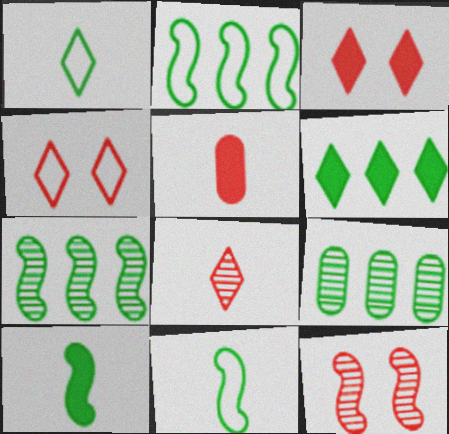[[2, 6, 9]]